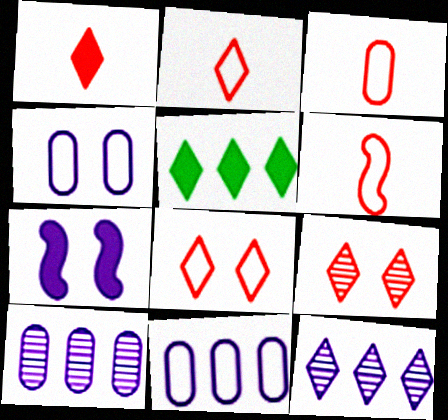[[2, 3, 6]]